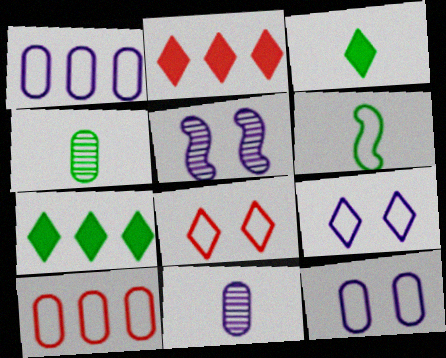[[1, 6, 8], 
[3, 4, 6], 
[3, 5, 10], 
[6, 9, 10]]